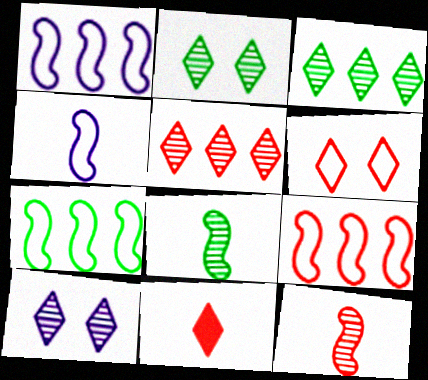[[1, 7, 9], 
[5, 6, 11]]